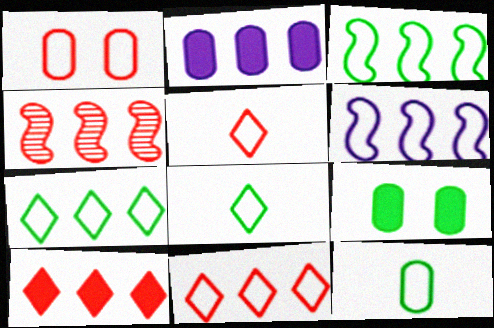[[1, 6, 8], 
[2, 4, 7]]